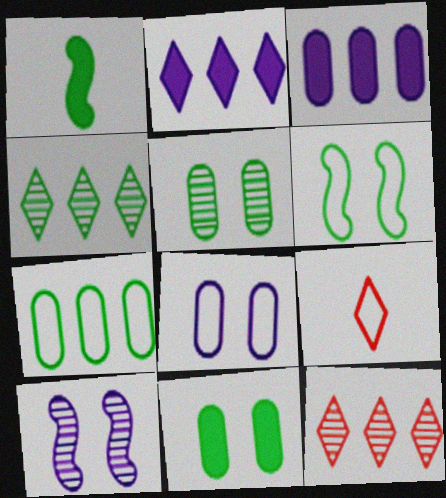[[1, 8, 12]]